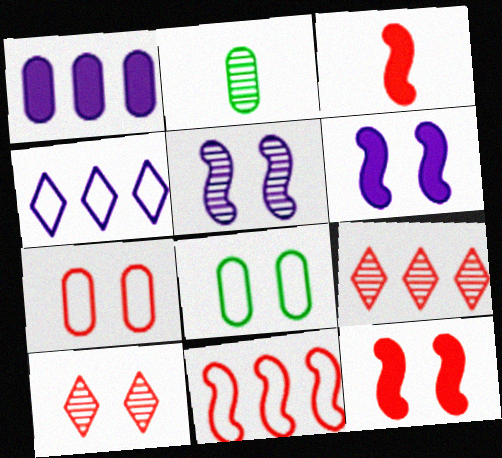[[1, 2, 7], 
[2, 4, 12], 
[2, 5, 9], 
[3, 7, 9], 
[6, 8, 10], 
[7, 10, 12]]